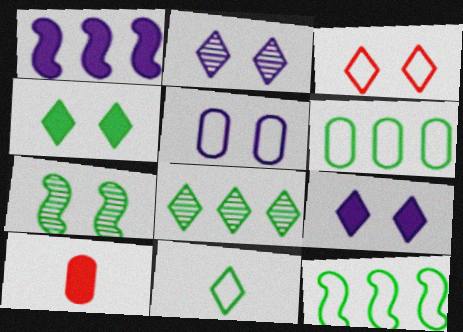[[1, 4, 10], 
[2, 3, 4], 
[2, 10, 12], 
[4, 8, 11]]